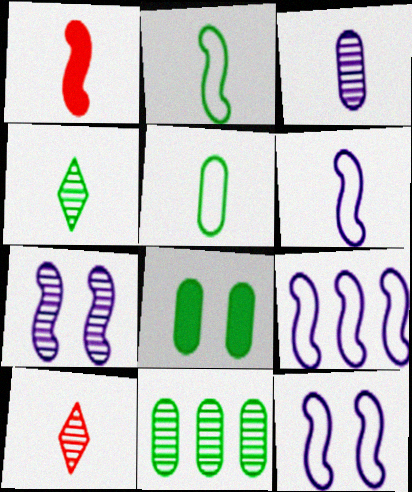[[5, 8, 11], 
[6, 9, 12], 
[7, 10, 11], 
[8, 9, 10]]